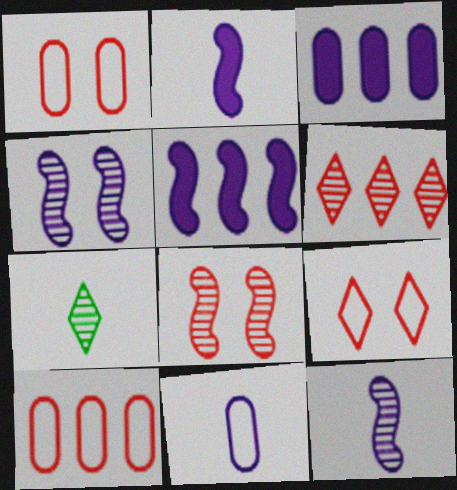[[1, 5, 7]]